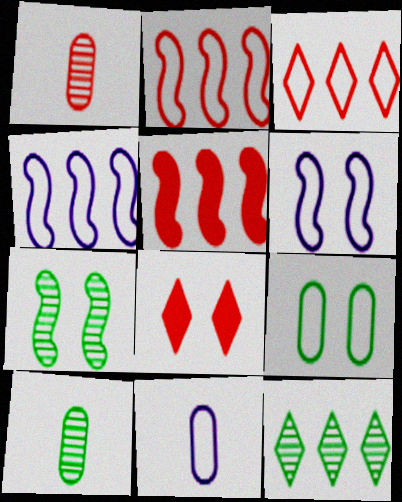[[1, 2, 8], 
[4, 8, 10], 
[7, 10, 12]]